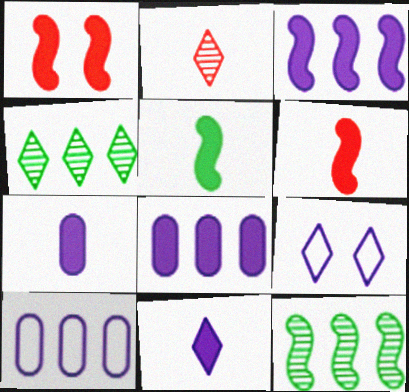[[1, 3, 5]]